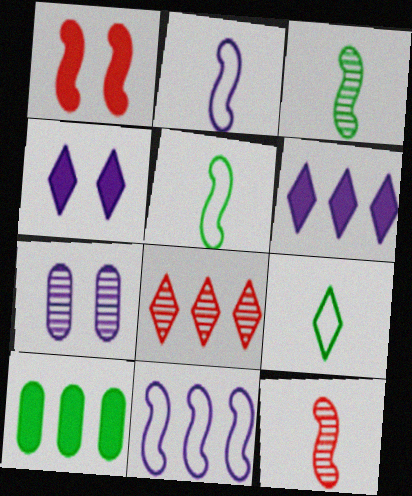[[1, 3, 11], 
[2, 6, 7], 
[3, 7, 8], 
[4, 8, 9], 
[8, 10, 11]]